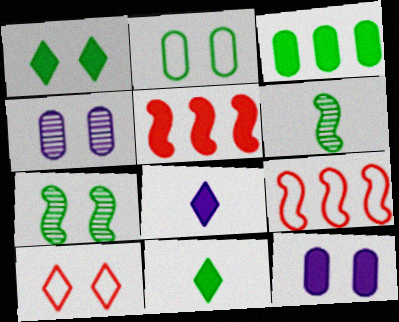[[1, 2, 7], 
[4, 9, 11], 
[5, 11, 12], 
[7, 10, 12]]